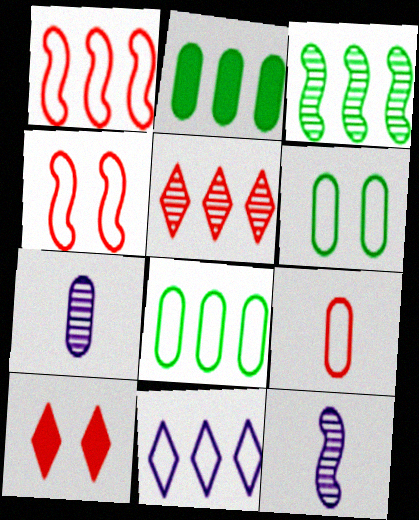[[1, 8, 11], 
[8, 10, 12]]